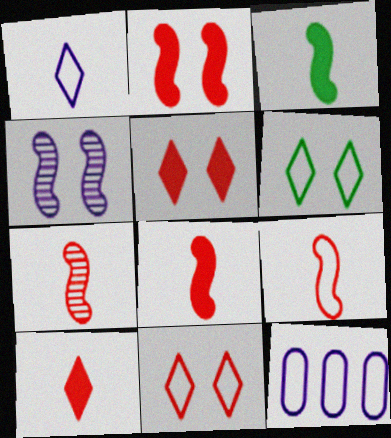[[6, 9, 12], 
[7, 8, 9]]